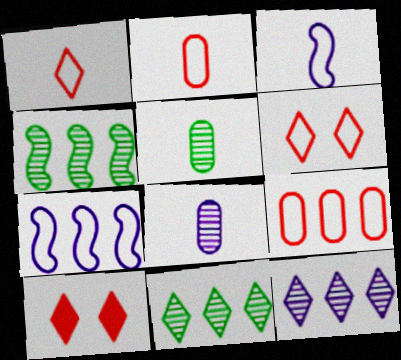[[5, 7, 10]]